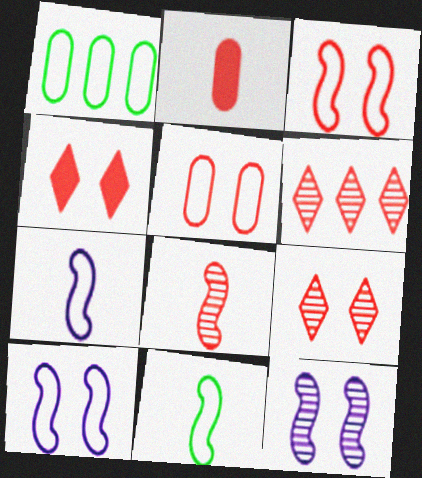[[2, 3, 6]]